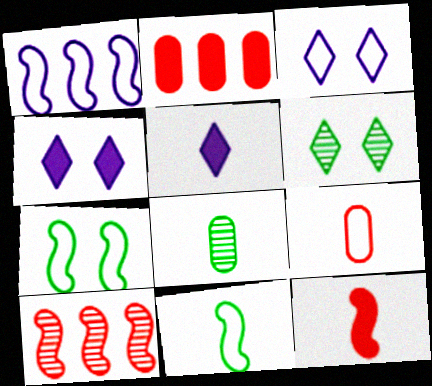[]